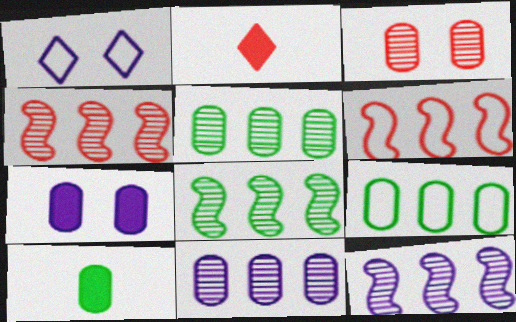[[1, 4, 10], 
[2, 3, 6], 
[4, 8, 12]]